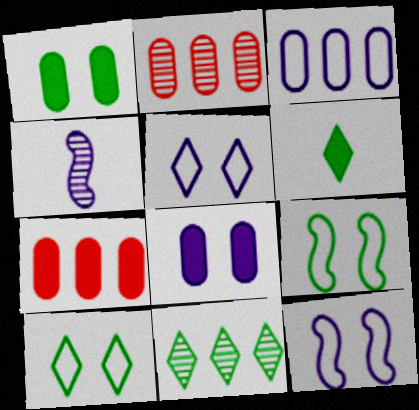[[2, 6, 12], 
[4, 7, 10], 
[6, 10, 11]]